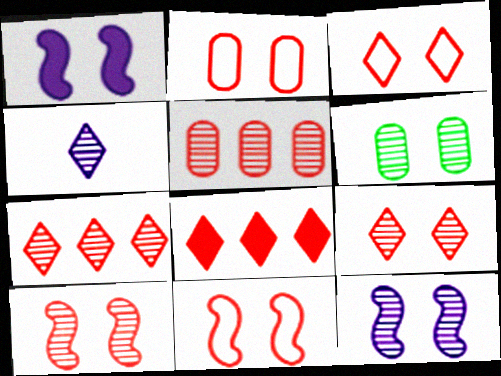[[1, 3, 6], 
[2, 3, 11], 
[6, 9, 12]]